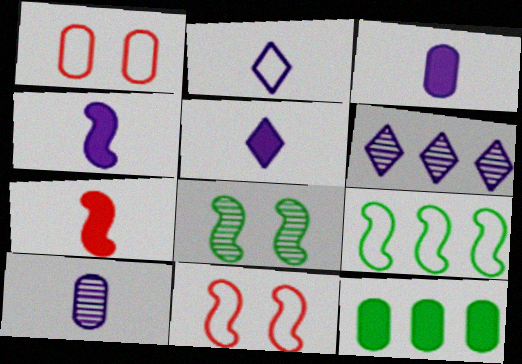[[1, 2, 9], 
[1, 10, 12], 
[2, 4, 10], 
[3, 4, 5]]